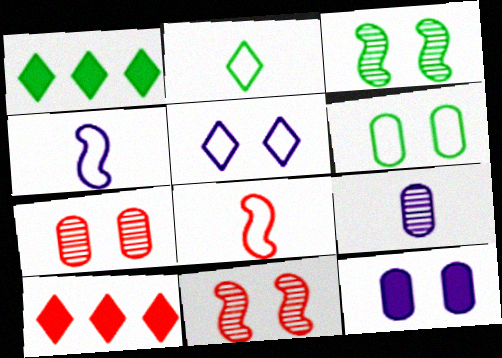[[1, 4, 7], 
[6, 7, 12], 
[7, 8, 10]]